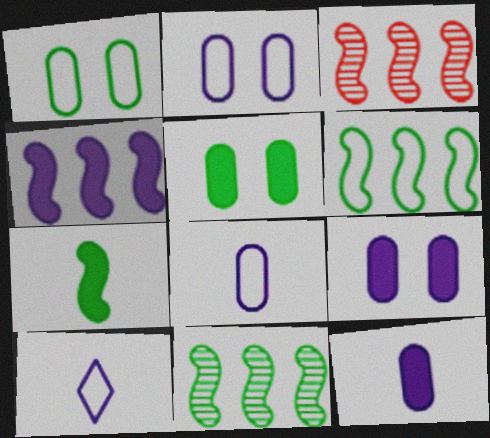[[3, 4, 6], 
[3, 5, 10]]